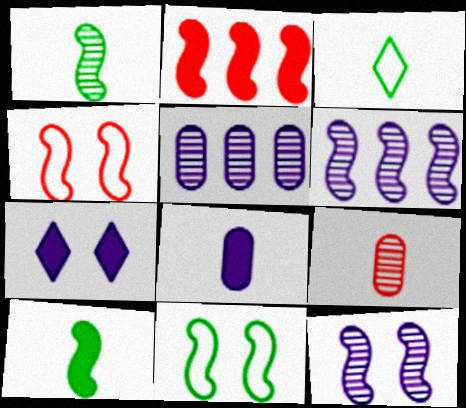[[4, 6, 10]]